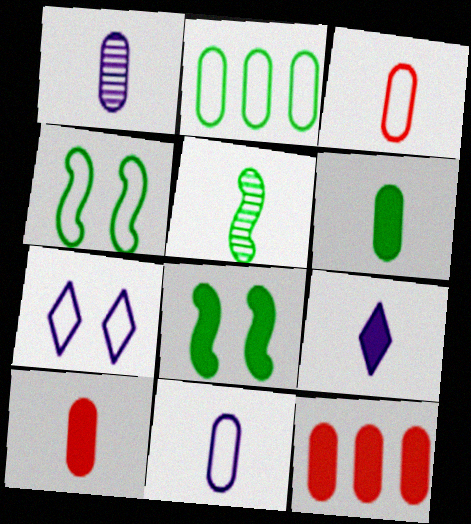[[1, 3, 6], 
[3, 5, 9], 
[5, 7, 12], 
[8, 9, 12]]